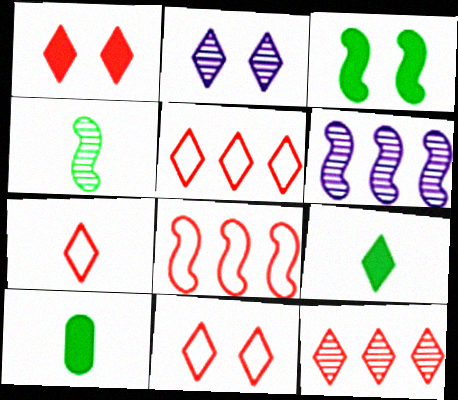[[1, 7, 12], 
[2, 5, 9], 
[2, 8, 10], 
[5, 7, 11], 
[6, 10, 11]]